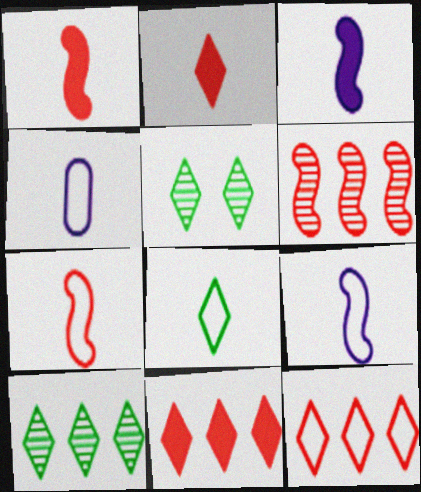[[4, 7, 8]]